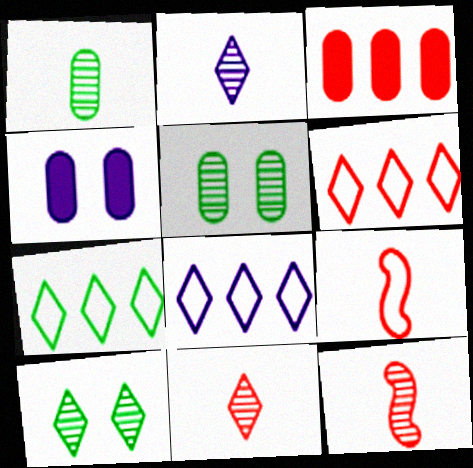[[1, 2, 12], 
[4, 7, 12], 
[6, 7, 8]]